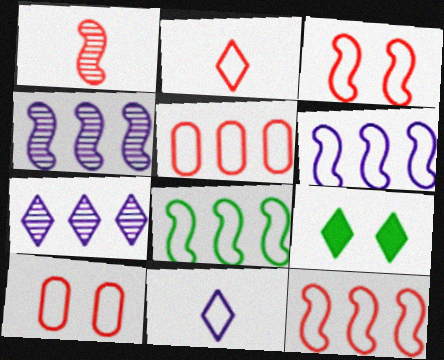[[2, 3, 5], 
[2, 7, 9], 
[2, 10, 12], 
[6, 8, 12], 
[8, 10, 11]]